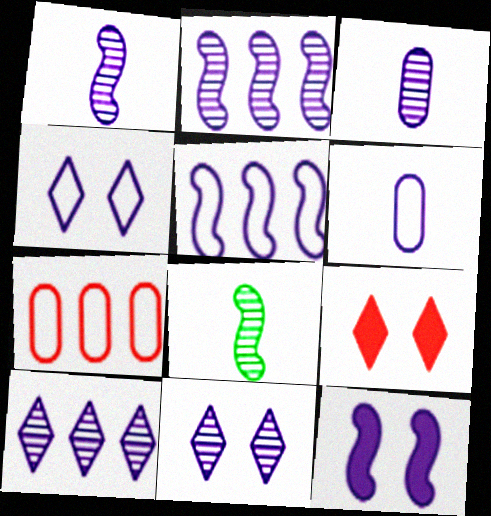[[1, 5, 12], 
[2, 3, 11], 
[4, 5, 6], 
[6, 10, 12]]